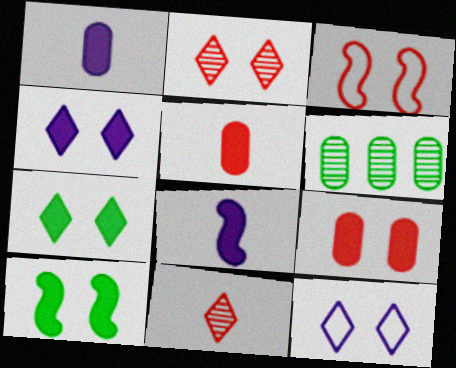[[2, 3, 9], 
[2, 7, 12], 
[4, 9, 10]]